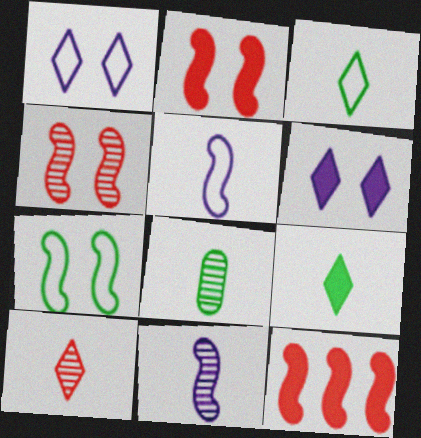[[1, 8, 12], 
[7, 11, 12], 
[8, 10, 11]]